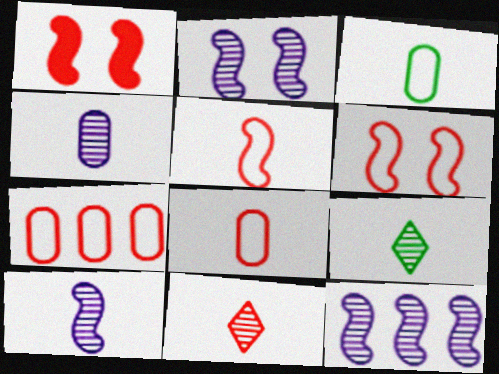[[1, 7, 11], 
[2, 10, 12]]